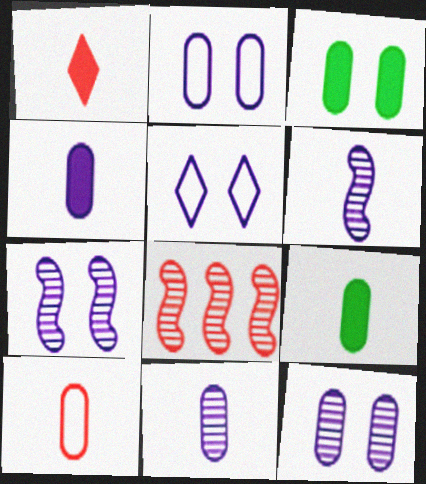[[5, 8, 9], 
[9, 10, 11]]